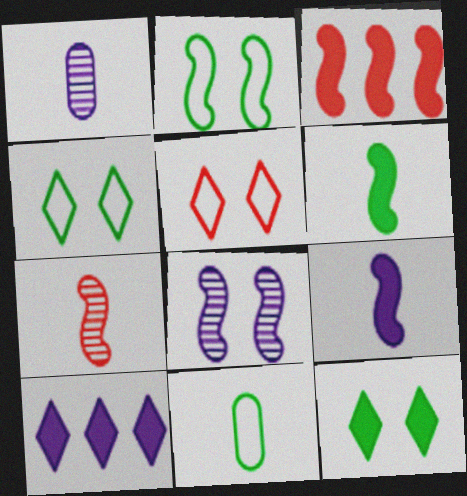[[1, 3, 4]]